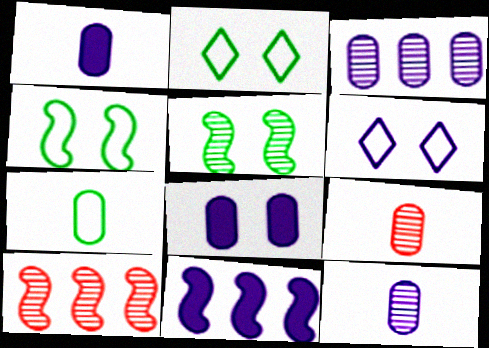[[1, 2, 10], 
[1, 7, 9], 
[2, 9, 11], 
[6, 11, 12]]